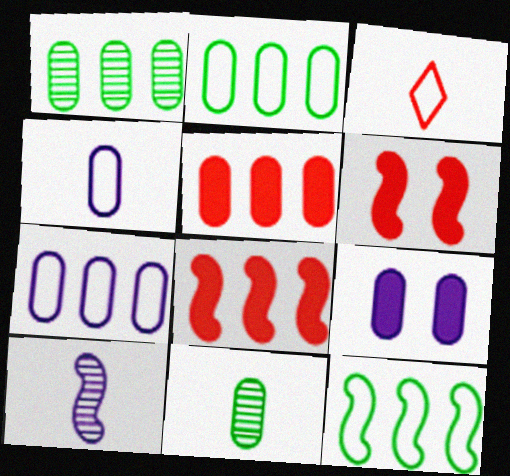[[1, 5, 7], 
[6, 10, 12]]